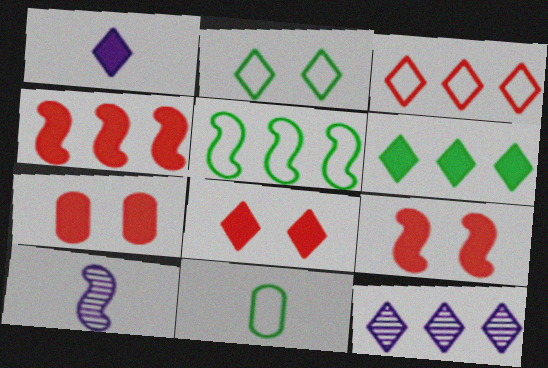[[1, 6, 8], 
[2, 5, 11], 
[3, 6, 12], 
[5, 9, 10], 
[7, 8, 9], 
[9, 11, 12]]